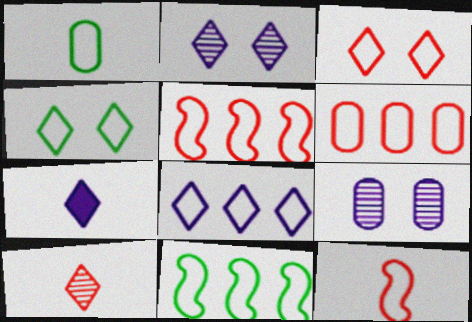[[1, 4, 11], 
[2, 7, 8], 
[3, 6, 12], 
[6, 8, 11]]